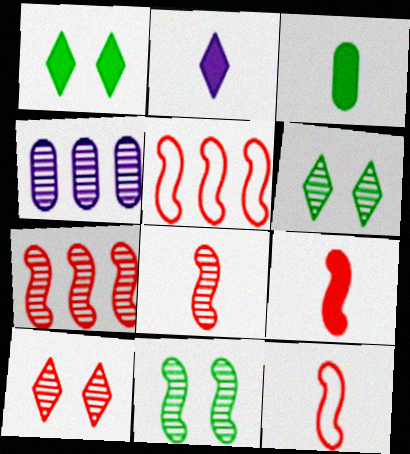[[1, 4, 12], 
[2, 3, 9], 
[4, 6, 8], 
[8, 9, 12]]